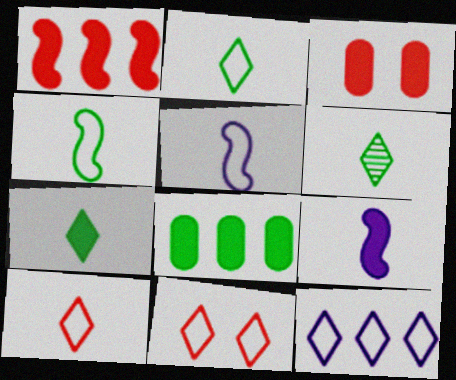[[2, 6, 7], 
[2, 11, 12]]